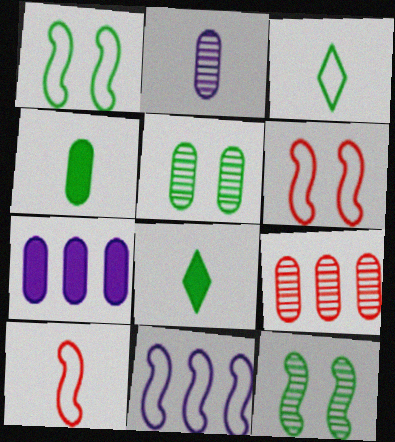[[1, 10, 11], 
[2, 5, 9], 
[2, 8, 10]]